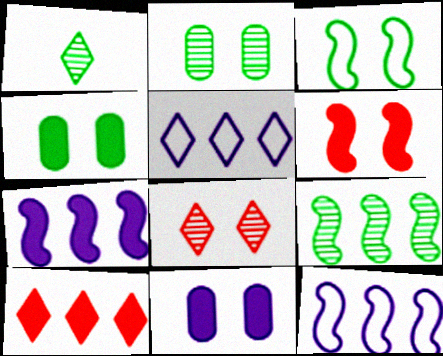[[1, 2, 9], 
[3, 8, 11]]